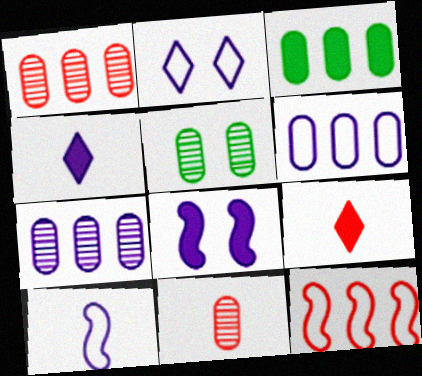[[1, 3, 6], 
[2, 6, 10], 
[3, 8, 9], 
[4, 5, 12], 
[5, 7, 11]]